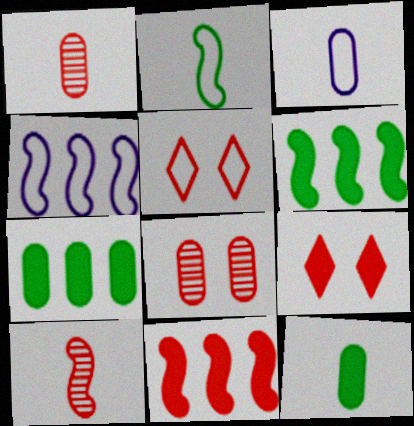[[1, 3, 12], 
[1, 5, 11], 
[3, 7, 8]]